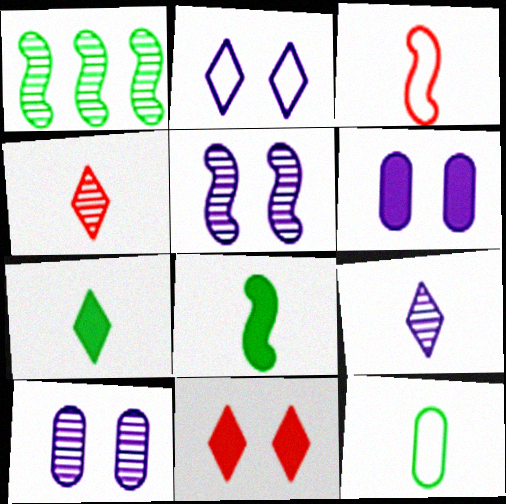[[1, 4, 10], 
[2, 5, 6]]